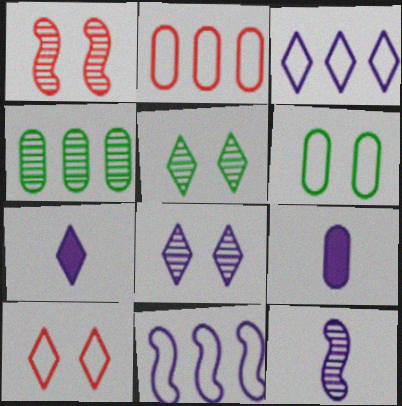[[3, 7, 8], 
[8, 9, 11]]